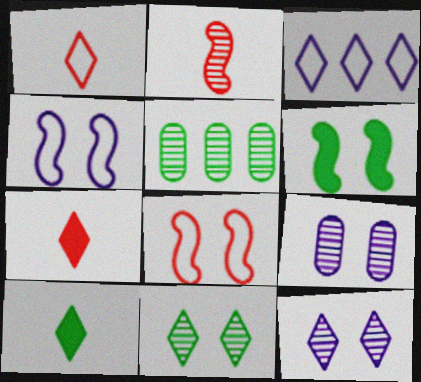[[2, 5, 12], 
[3, 7, 11], 
[4, 5, 7]]